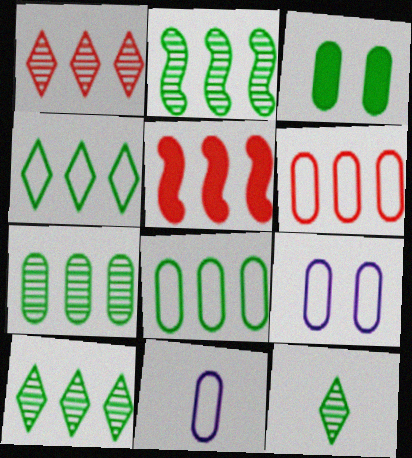[[1, 5, 6], 
[2, 7, 10], 
[5, 9, 12]]